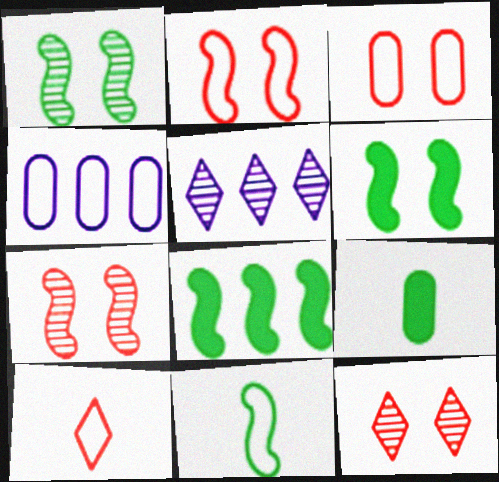[[1, 8, 11], 
[2, 5, 9]]